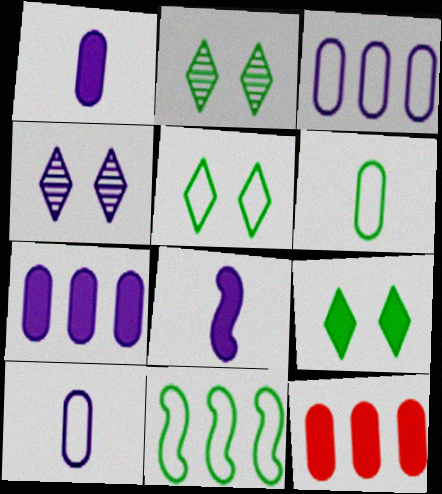[[2, 5, 9], 
[3, 4, 8], 
[5, 6, 11], 
[8, 9, 12]]